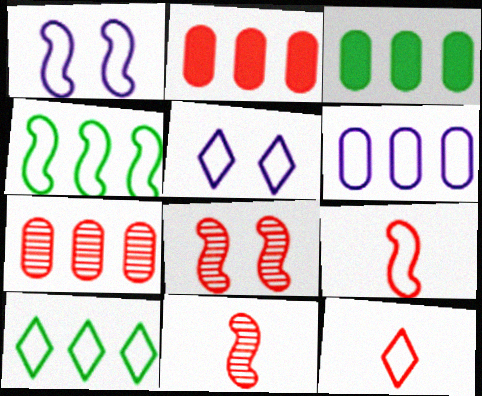[[1, 4, 9], 
[2, 8, 12], 
[3, 5, 11], 
[3, 6, 7], 
[5, 10, 12]]